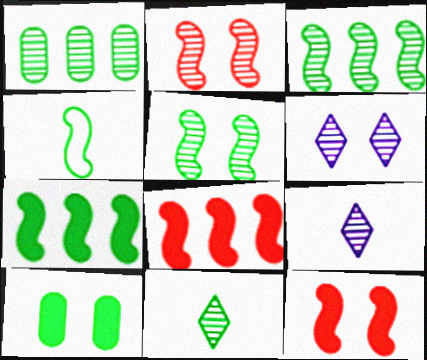[[1, 2, 9], 
[1, 5, 11], 
[4, 5, 7]]